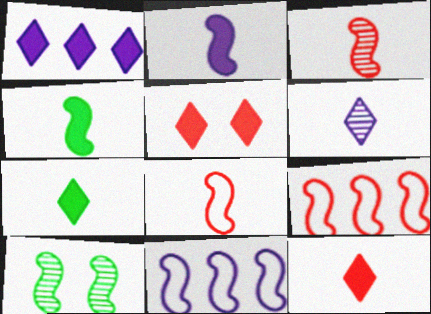[[1, 5, 7], 
[2, 9, 10]]